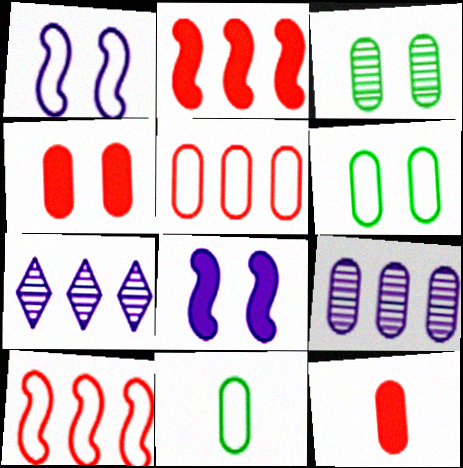[[4, 9, 11], 
[6, 9, 12]]